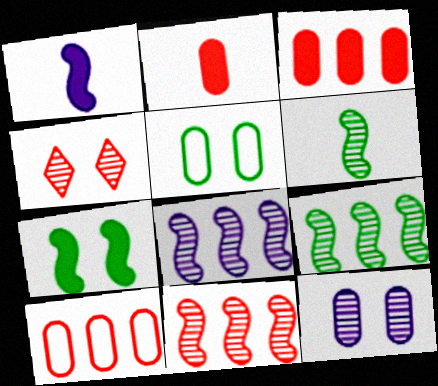[[8, 9, 11]]